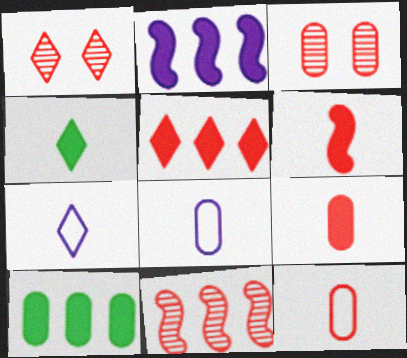[[2, 5, 10], 
[3, 8, 10]]